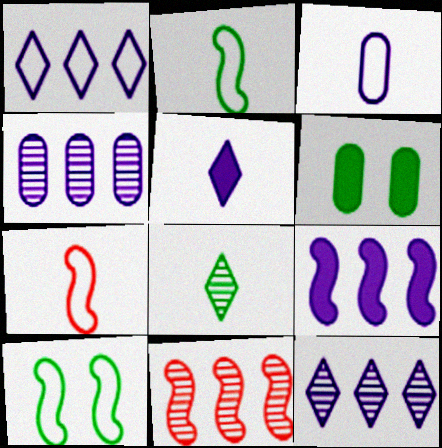[[1, 4, 9], 
[6, 7, 12]]